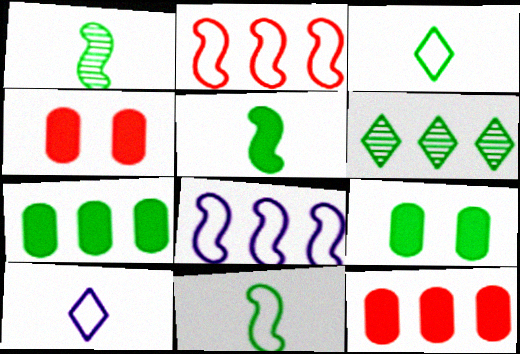[[1, 5, 11], 
[6, 8, 12], 
[6, 9, 11]]